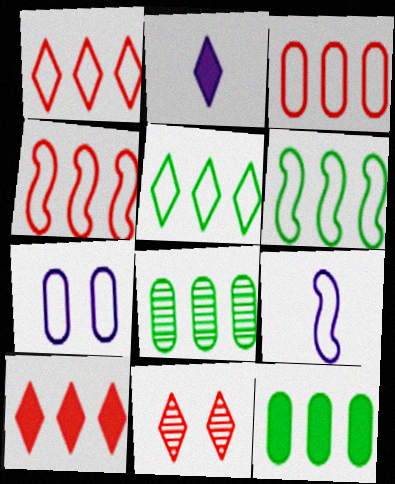[[1, 3, 4], 
[2, 5, 11], 
[9, 11, 12]]